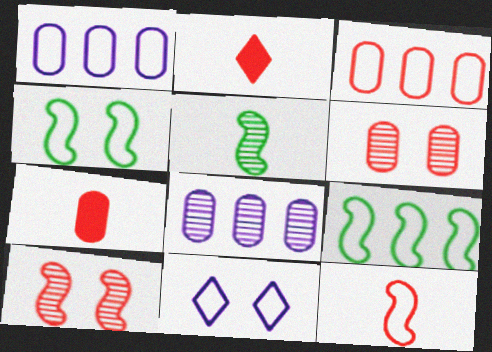[[2, 3, 10], 
[2, 4, 8], 
[3, 6, 7]]